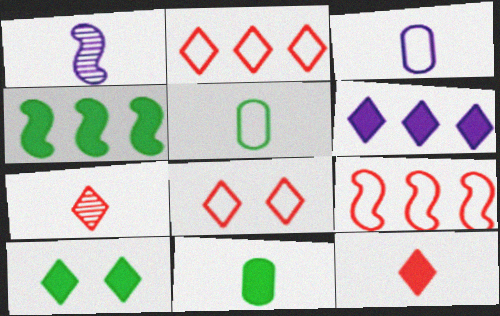[[1, 5, 12], 
[4, 10, 11], 
[6, 10, 12]]